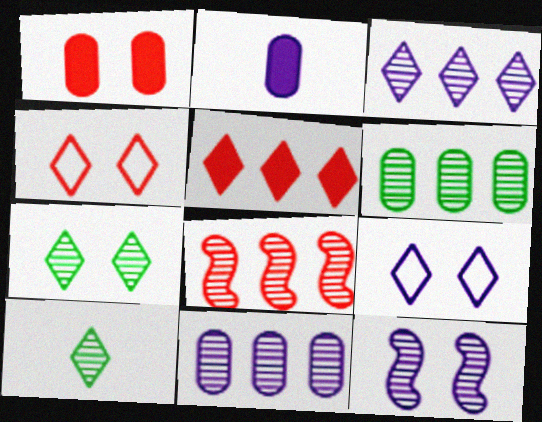[[3, 6, 8], 
[5, 9, 10]]